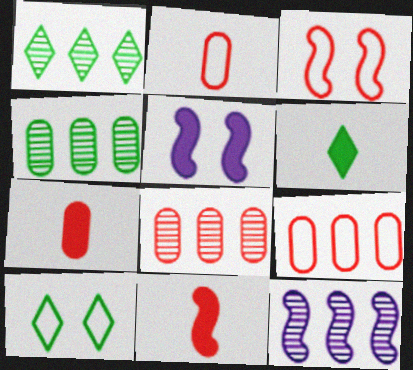[[1, 2, 5], 
[1, 6, 10], 
[1, 8, 12], 
[7, 10, 12]]